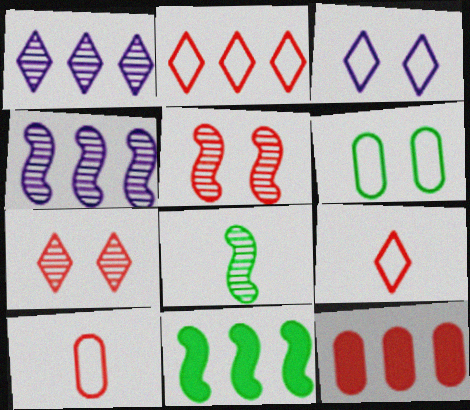[[3, 8, 12], 
[4, 5, 8], 
[5, 9, 12]]